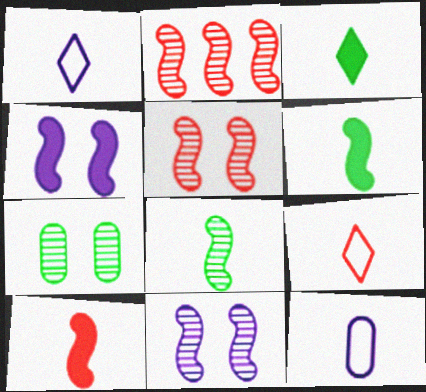[[2, 8, 11]]